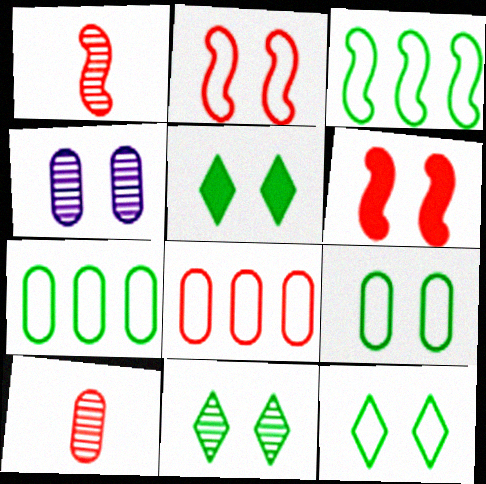[[2, 4, 5], 
[4, 6, 12], 
[5, 11, 12]]